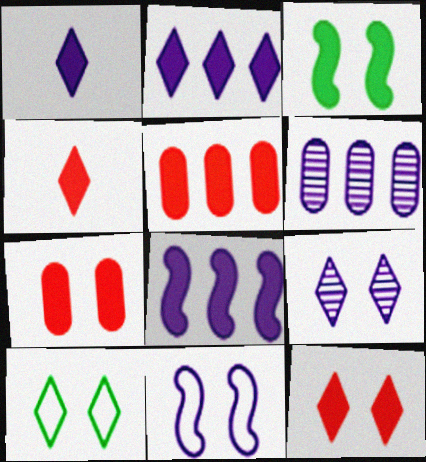[[1, 3, 5], 
[1, 6, 11], 
[9, 10, 12]]